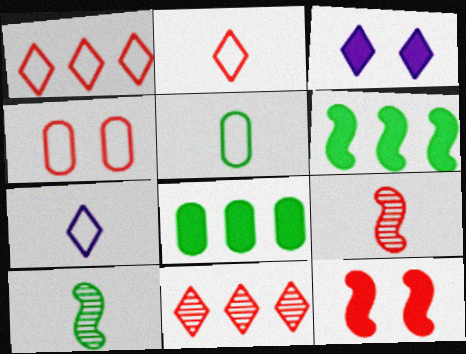[]